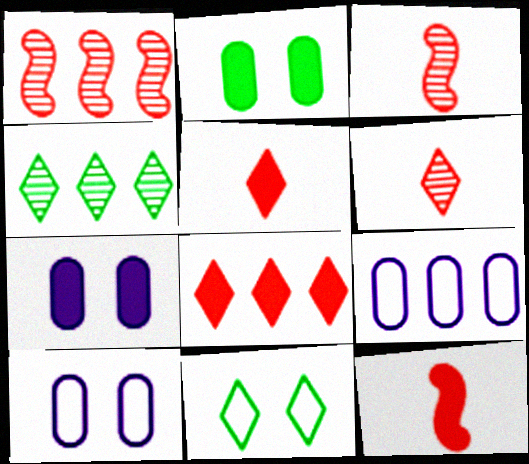[[4, 10, 12]]